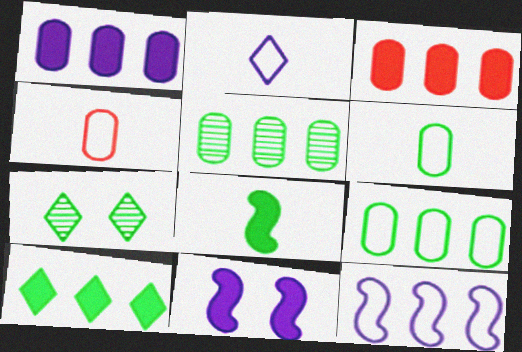[[7, 8, 9]]